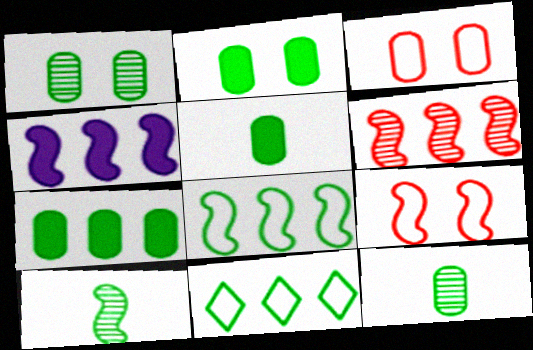[[2, 5, 7], 
[2, 10, 11], 
[4, 6, 8], 
[4, 9, 10]]